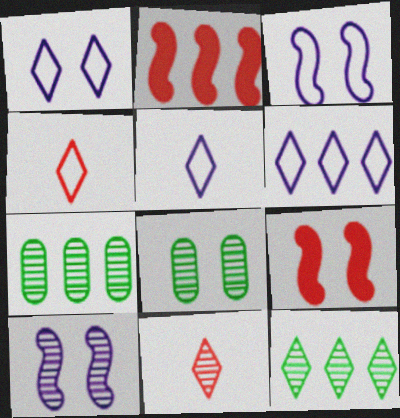[[1, 5, 6], 
[1, 8, 9], 
[2, 5, 8], 
[2, 6, 7], 
[5, 7, 9], 
[7, 10, 11]]